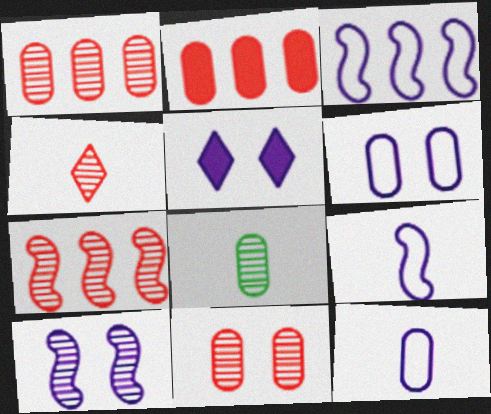[[2, 6, 8], 
[4, 7, 11], 
[5, 6, 10]]